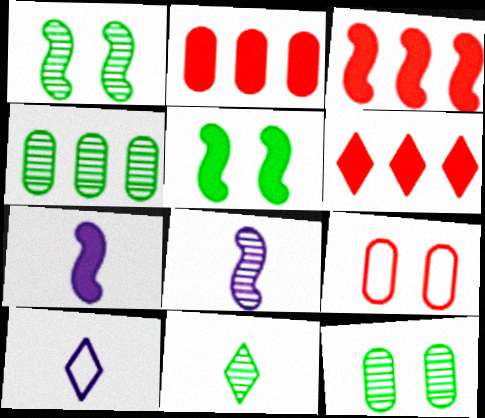[[1, 2, 10], 
[1, 4, 11], 
[2, 3, 6], 
[3, 5, 7], 
[3, 10, 12]]